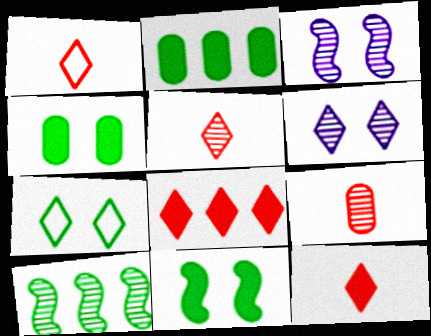[[1, 2, 3], 
[1, 5, 12], 
[6, 9, 10]]